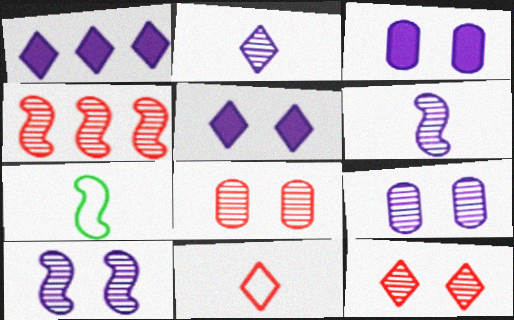[[1, 7, 8]]